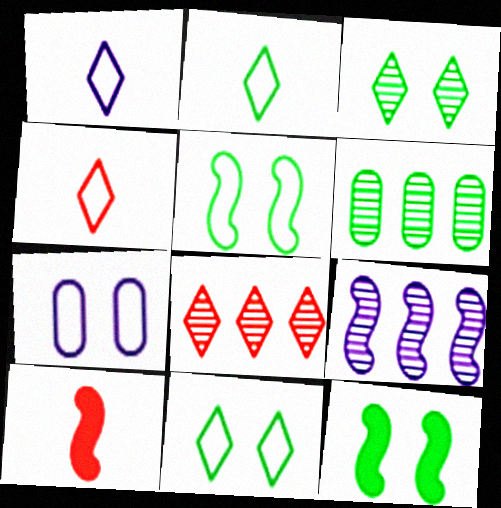[[1, 2, 4], 
[2, 6, 12], 
[5, 9, 10], 
[6, 8, 9]]